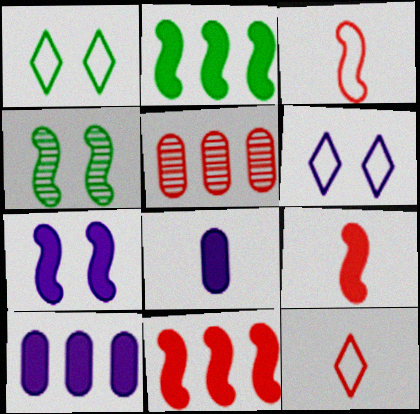[[2, 7, 9], 
[4, 10, 12]]